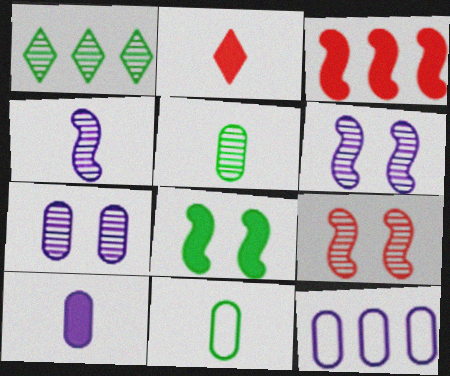[[1, 3, 12], 
[1, 8, 11], 
[2, 4, 11], 
[7, 10, 12]]